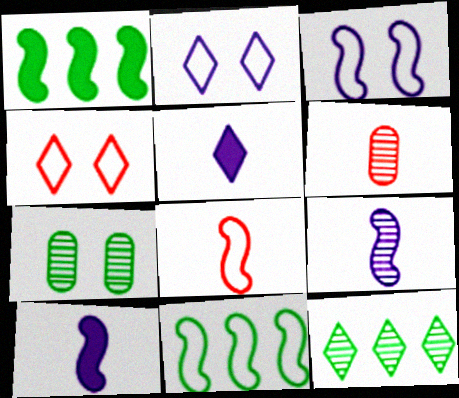[[1, 2, 6], 
[3, 8, 11], 
[4, 5, 12]]